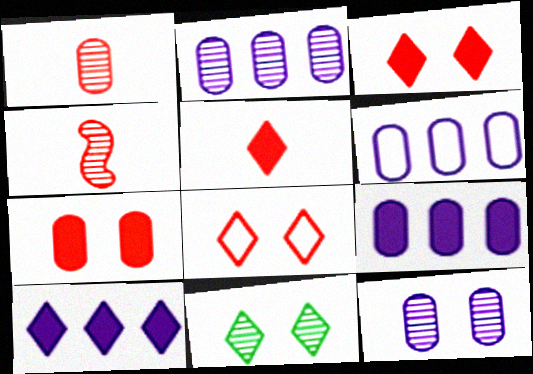[[2, 4, 11], 
[2, 6, 9]]